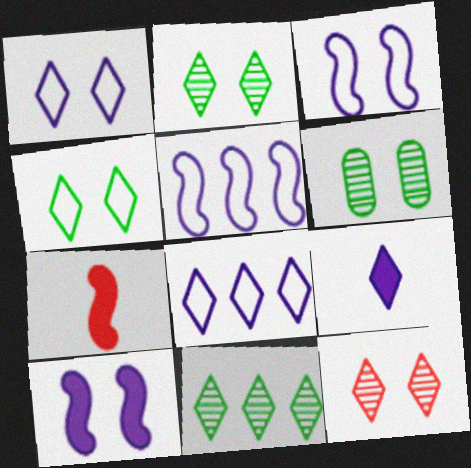[[6, 7, 8]]